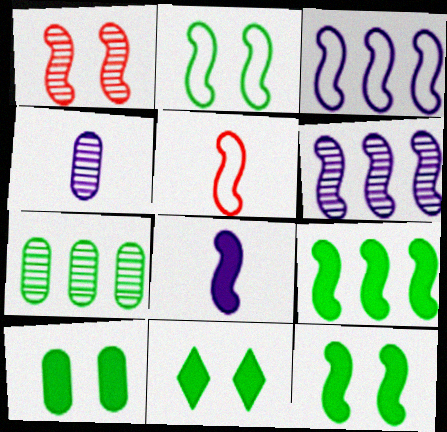[[2, 3, 5], 
[5, 6, 12], 
[10, 11, 12]]